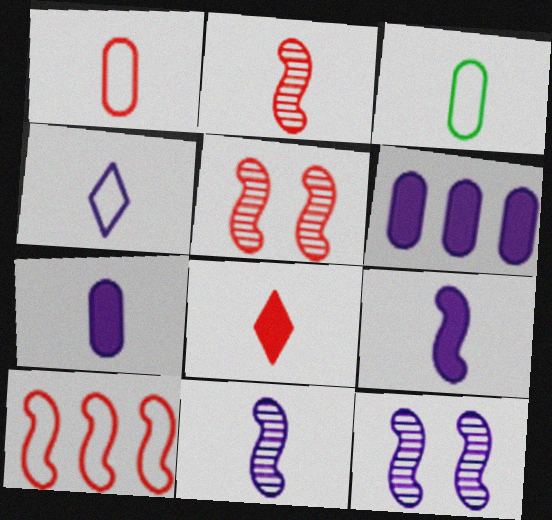[[1, 2, 8], 
[3, 8, 11], 
[4, 6, 12], 
[4, 7, 11]]